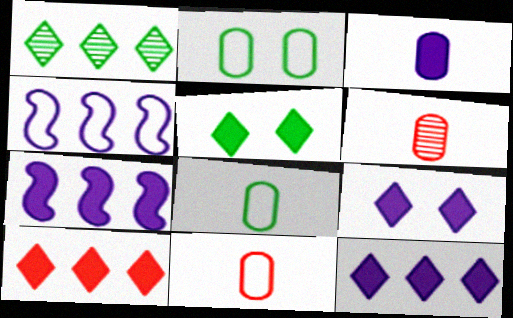[[3, 6, 8], 
[3, 7, 9], 
[4, 5, 6]]